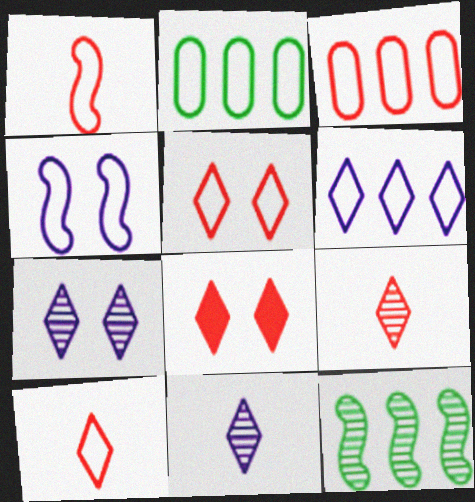[[1, 3, 5], 
[2, 4, 10]]